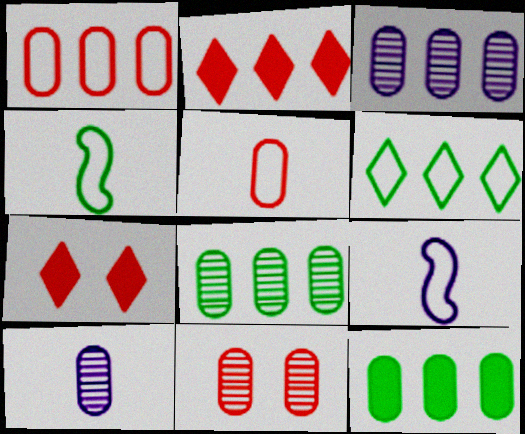[[1, 3, 12], 
[3, 4, 7], 
[7, 8, 9], 
[8, 10, 11]]